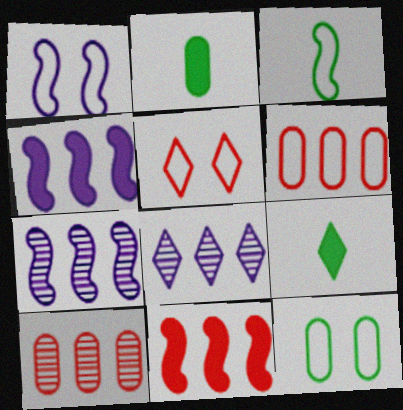[[1, 5, 12], 
[1, 9, 10], 
[2, 5, 7], 
[5, 8, 9]]